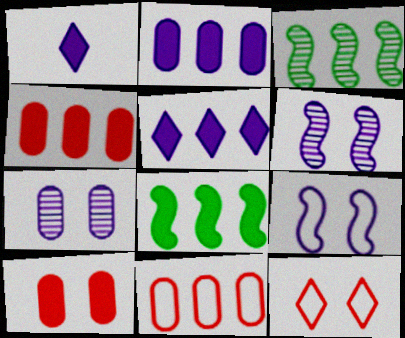[[1, 8, 10], 
[3, 5, 11], 
[4, 5, 8]]